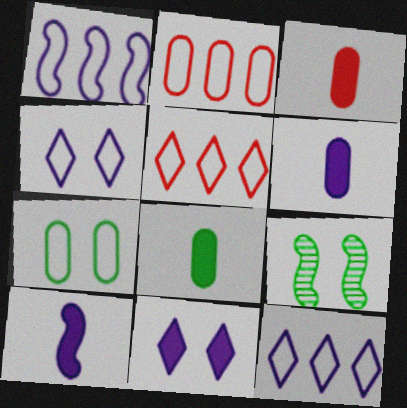[[3, 6, 8], 
[3, 9, 12], 
[5, 6, 9]]